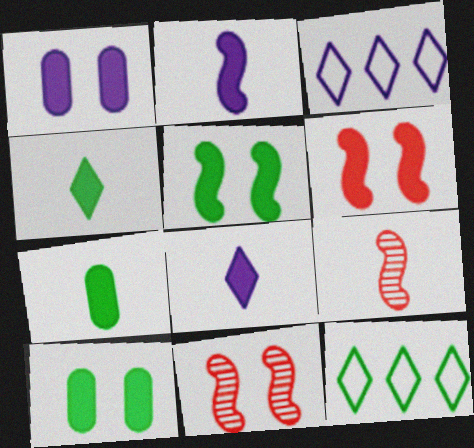[[1, 9, 12], 
[3, 7, 11], 
[3, 9, 10]]